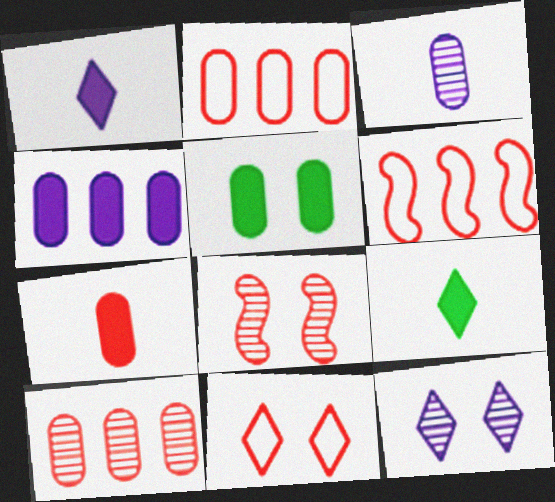[[2, 3, 5], 
[4, 5, 7]]